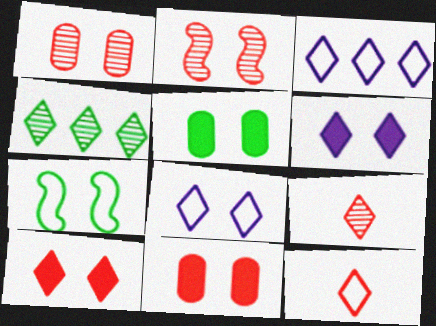[[1, 6, 7], 
[2, 5, 8], 
[4, 6, 12]]